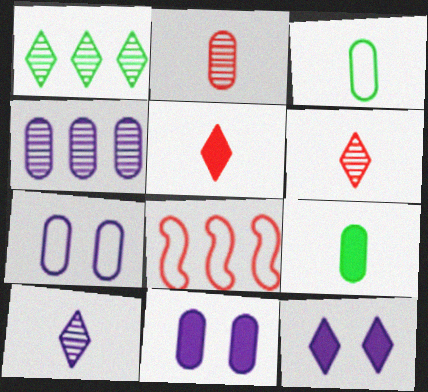[]